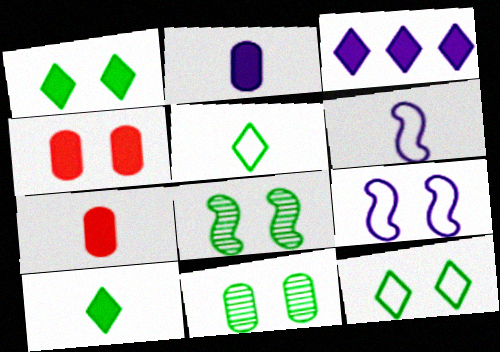[]